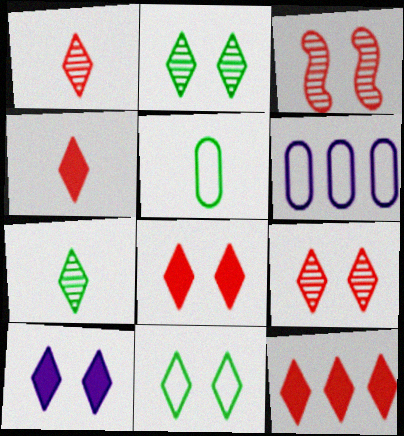[[4, 8, 12], 
[9, 10, 11]]